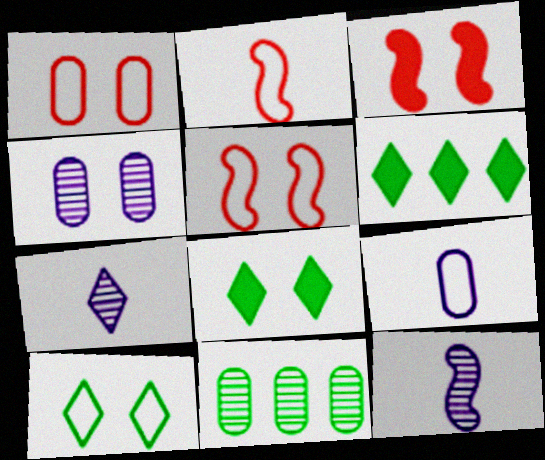[[1, 6, 12], 
[2, 4, 6], 
[3, 4, 10], 
[4, 5, 8]]